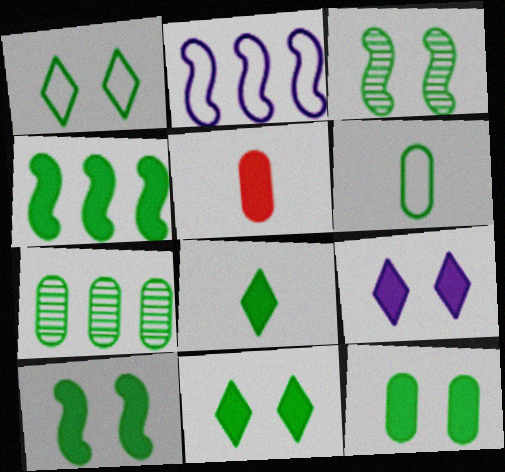[[1, 3, 12], 
[4, 5, 9], 
[4, 8, 12], 
[6, 7, 12], 
[10, 11, 12]]